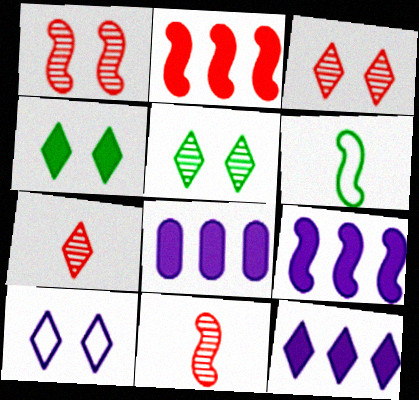[[1, 6, 9], 
[3, 4, 10], 
[3, 6, 8], 
[8, 9, 12]]